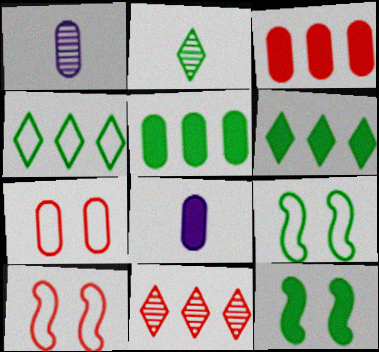[[1, 5, 7], 
[1, 6, 10], 
[2, 5, 9], 
[8, 9, 11]]